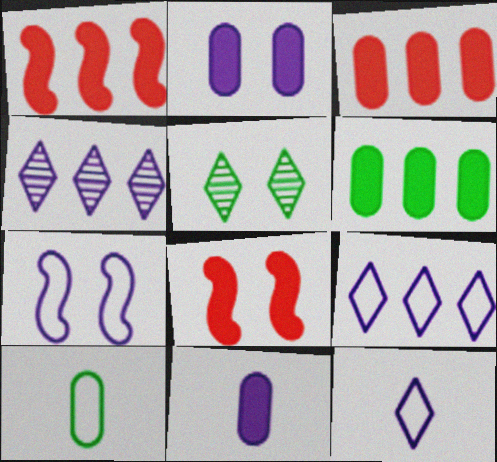[[4, 7, 11], 
[4, 8, 10]]